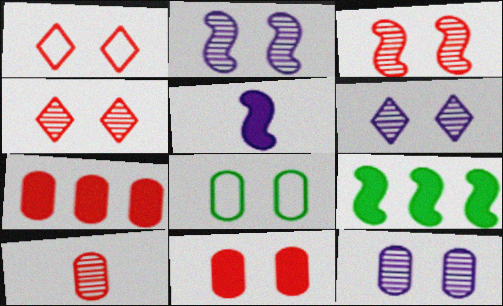[[1, 3, 11], 
[2, 6, 12], 
[8, 11, 12]]